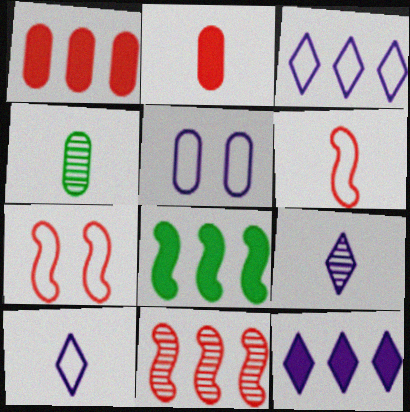[[1, 4, 5], 
[1, 8, 12], 
[4, 7, 12]]